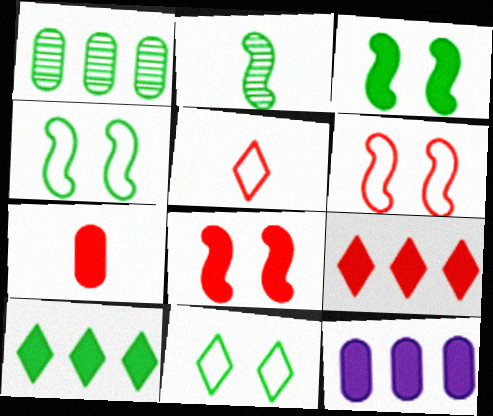[[7, 8, 9]]